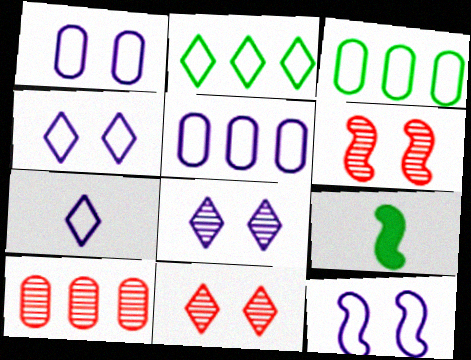[[1, 4, 12], 
[4, 9, 10], 
[5, 7, 12], 
[5, 9, 11]]